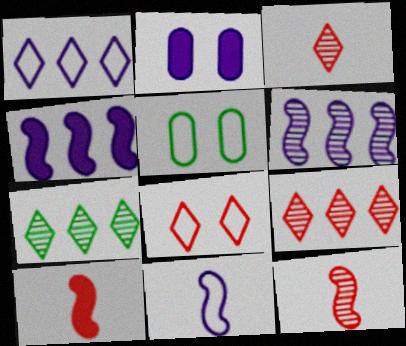[[3, 4, 5]]